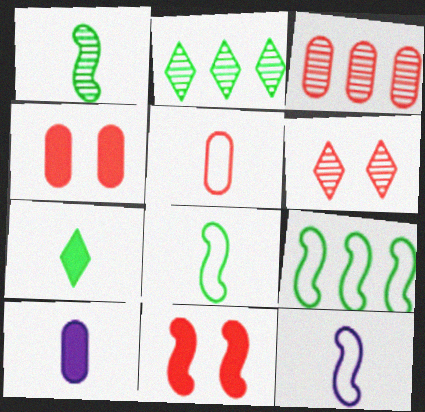[[2, 4, 12], 
[3, 4, 5], 
[6, 9, 10]]